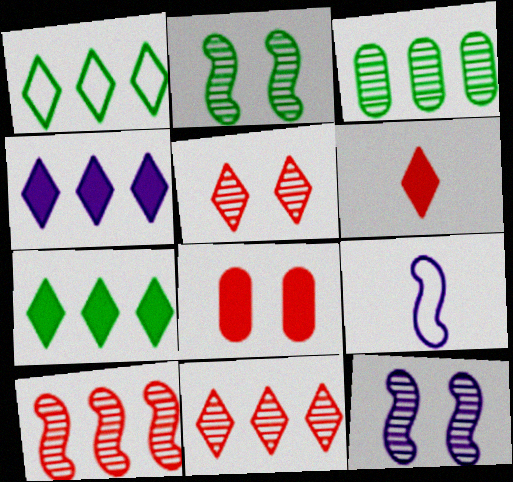[[1, 4, 11]]